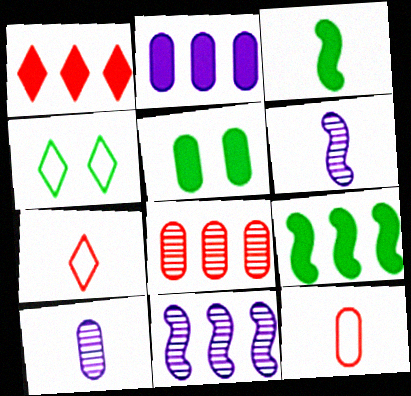[[1, 2, 9], 
[3, 7, 10], 
[5, 7, 11]]